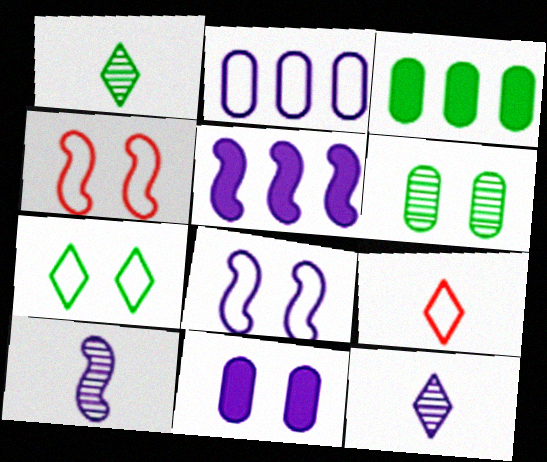[[3, 4, 12], 
[5, 6, 9], 
[5, 8, 10]]